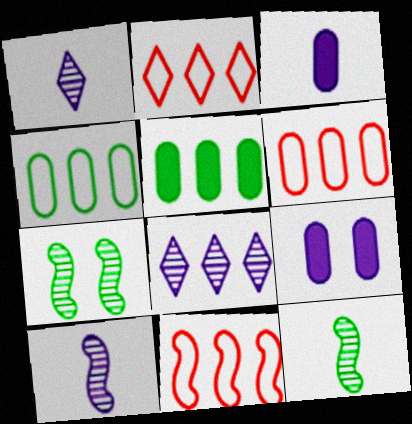[[2, 3, 7], 
[2, 6, 11], 
[2, 9, 12], 
[5, 8, 11]]